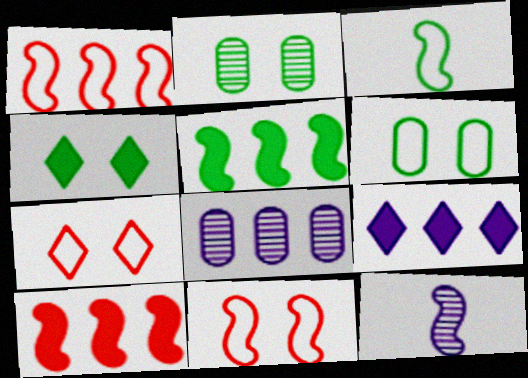[[5, 11, 12]]